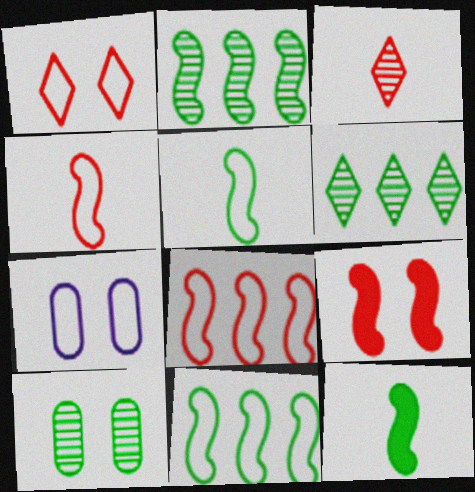[]